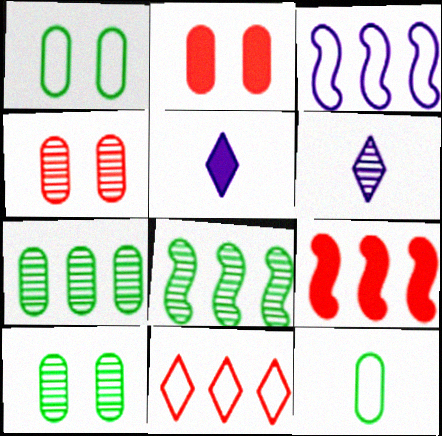[[1, 6, 9], 
[3, 8, 9], 
[4, 6, 8]]